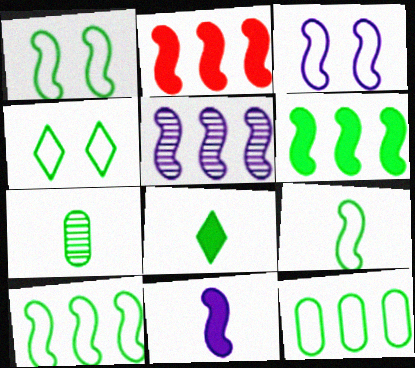[[1, 9, 10], 
[2, 5, 10], 
[3, 5, 11], 
[4, 6, 7], 
[4, 9, 12], 
[7, 8, 9]]